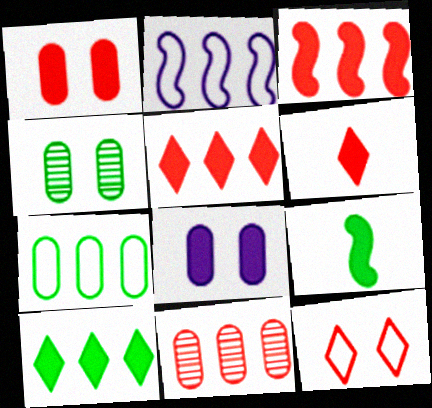[[1, 3, 6], 
[2, 4, 6], 
[2, 10, 11], 
[5, 8, 9]]